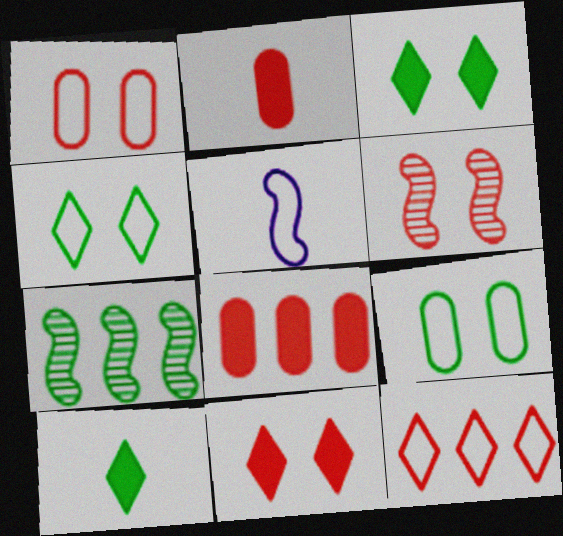[[1, 6, 11], 
[2, 6, 12], 
[5, 9, 12], 
[7, 9, 10]]